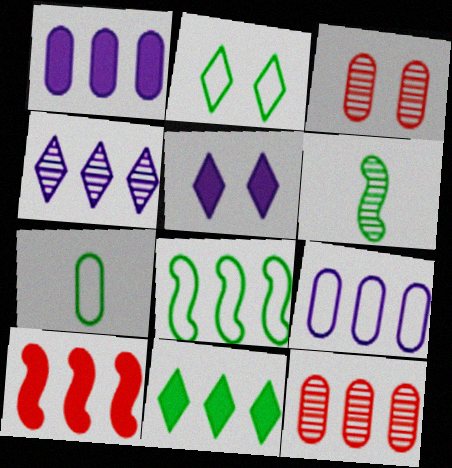[[1, 3, 7], 
[1, 10, 11], 
[2, 7, 8], 
[3, 4, 6]]